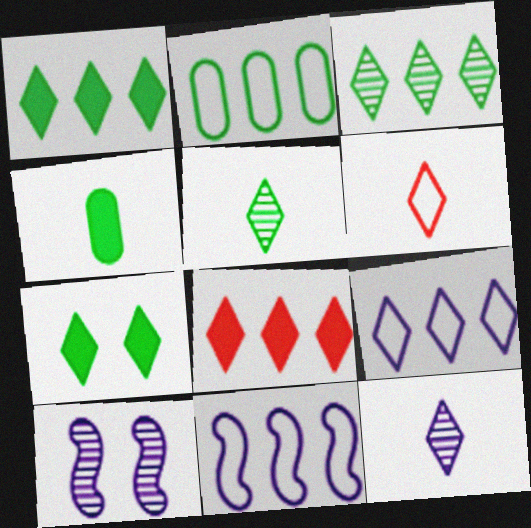[[3, 8, 9]]